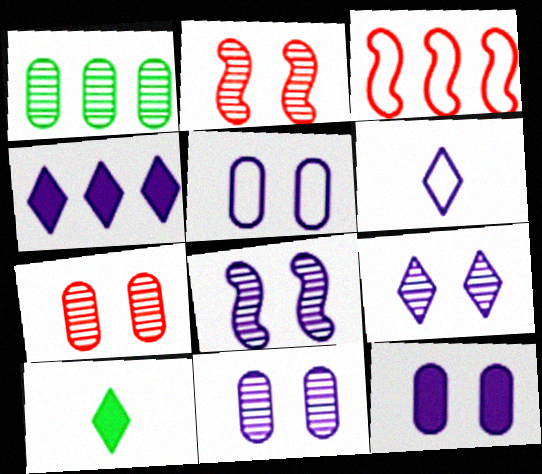[[1, 3, 4], 
[3, 10, 11], 
[4, 6, 9], 
[5, 11, 12], 
[8, 9, 11]]